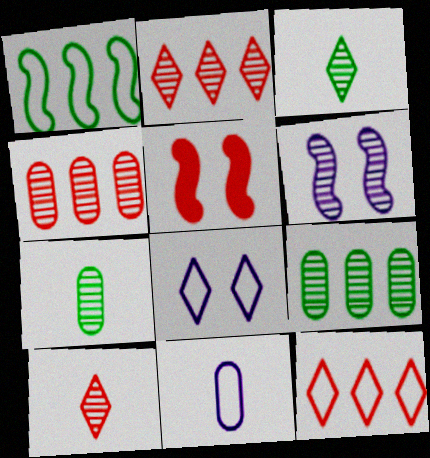[[2, 6, 7], 
[3, 4, 6], 
[6, 9, 10]]